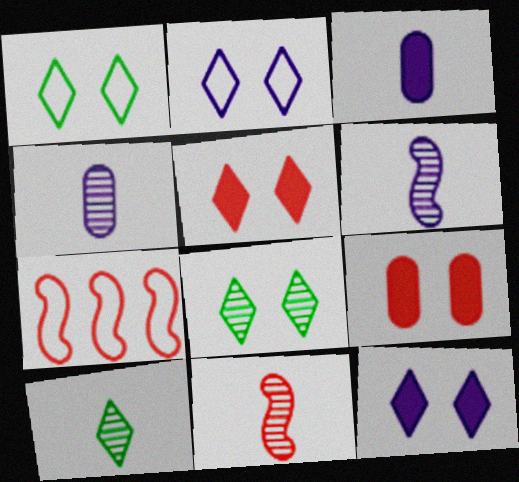[[2, 5, 8], 
[3, 7, 8], 
[4, 10, 11]]